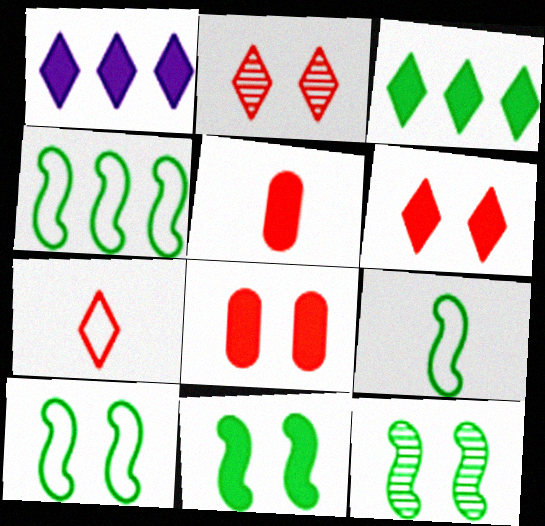[[1, 5, 11], 
[4, 9, 10], 
[10, 11, 12]]